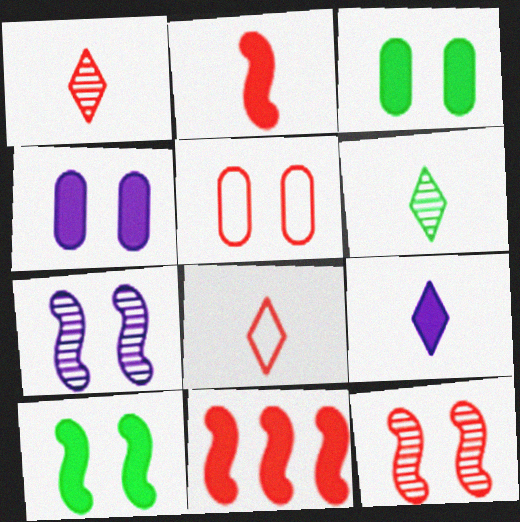[[1, 5, 11], 
[3, 9, 11], 
[6, 8, 9]]